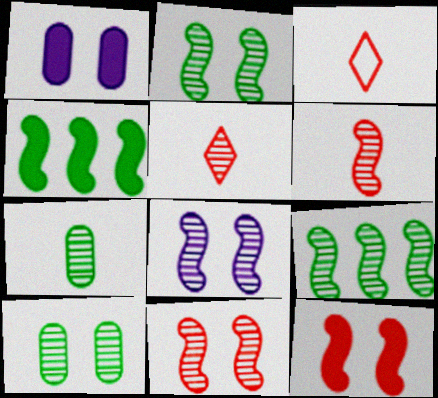[[1, 3, 9], 
[2, 8, 11], 
[6, 8, 9]]